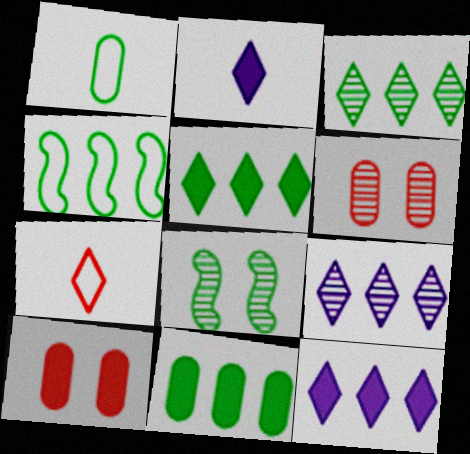[[1, 5, 8], 
[2, 4, 6], 
[3, 4, 11]]